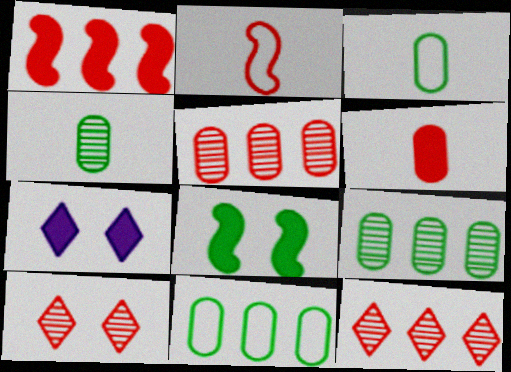[[2, 7, 9]]